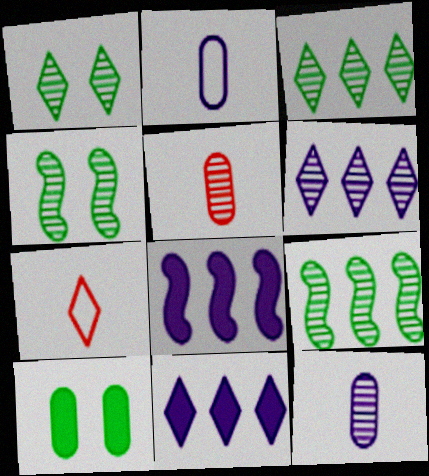[[1, 7, 11], 
[4, 5, 6]]